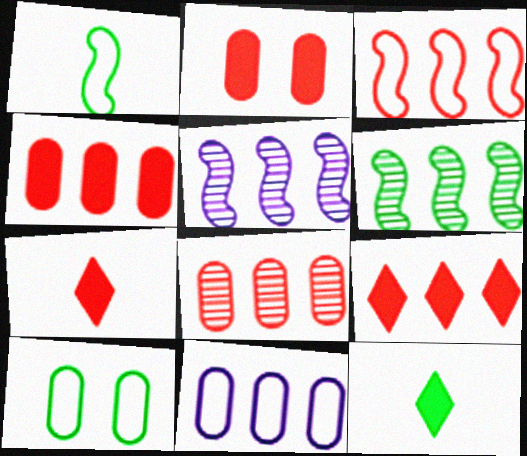[[3, 8, 9], 
[5, 7, 10], 
[6, 9, 11], 
[6, 10, 12]]